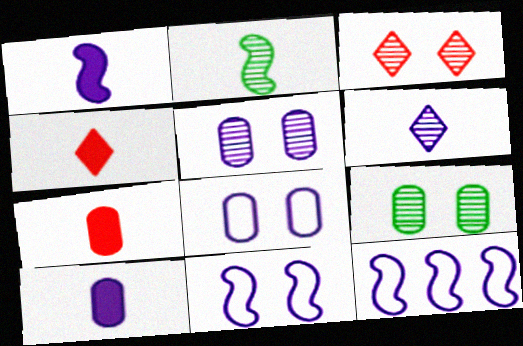[[4, 9, 12]]